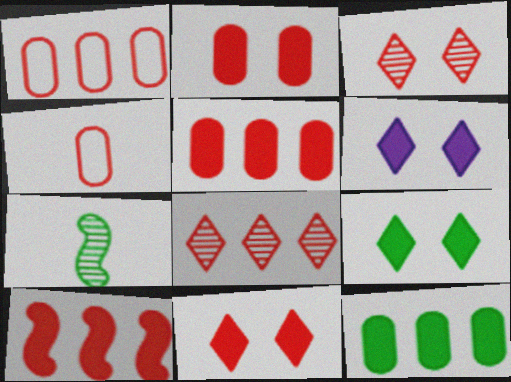[[1, 6, 7], 
[1, 8, 10], 
[3, 4, 10], 
[6, 9, 11]]